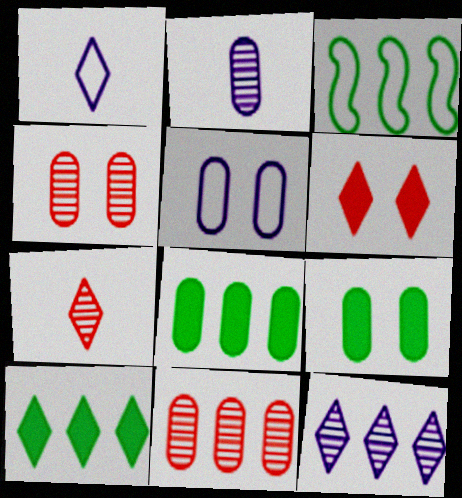[[2, 3, 6], 
[4, 5, 9]]